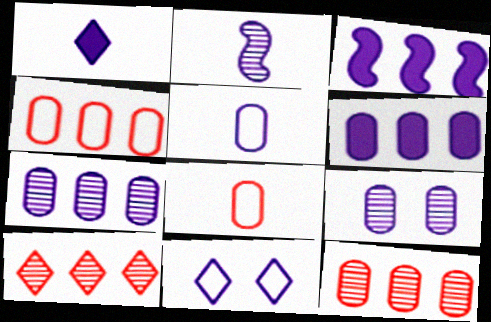[[1, 2, 5], 
[2, 6, 11], 
[5, 6, 9]]